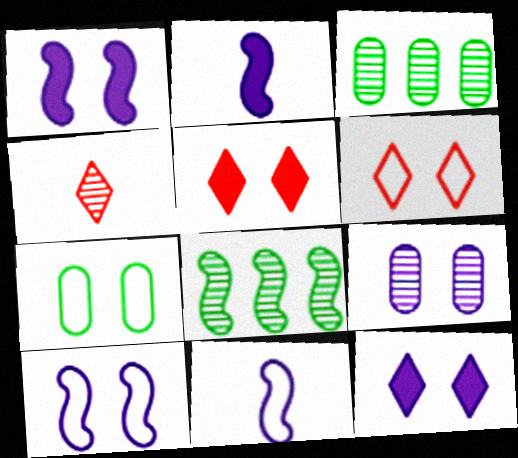[[2, 3, 6], 
[3, 5, 11], 
[4, 8, 9], 
[6, 7, 10], 
[9, 10, 12]]